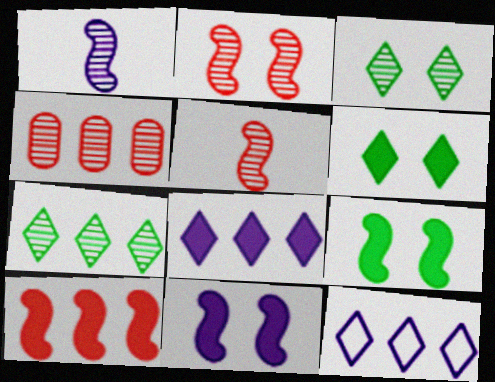[[1, 3, 4]]